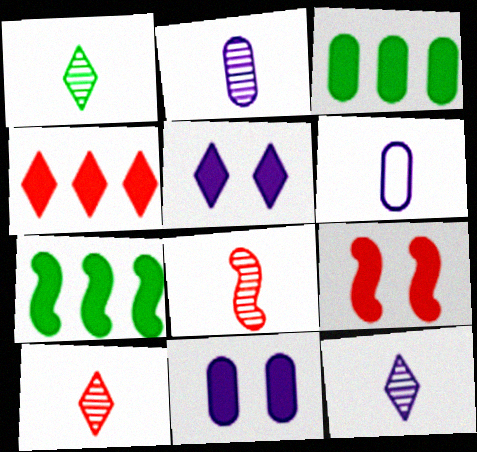[[1, 2, 8], 
[1, 10, 12]]